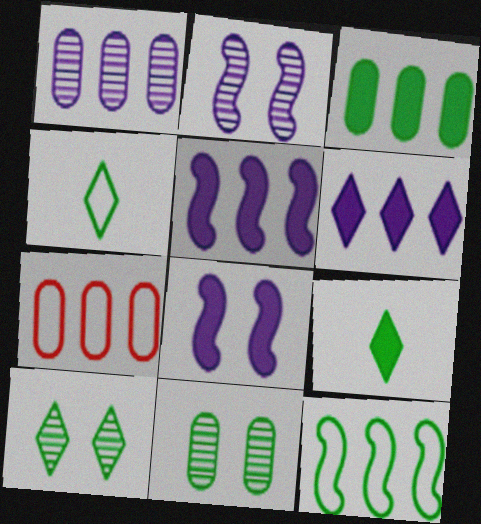[[1, 3, 7], 
[2, 7, 9], 
[9, 11, 12]]